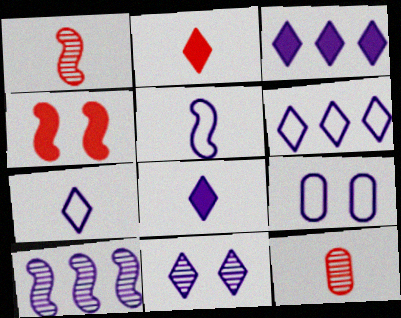[[3, 7, 11], 
[5, 6, 9], 
[6, 8, 11], 
[8, 9, 10]]